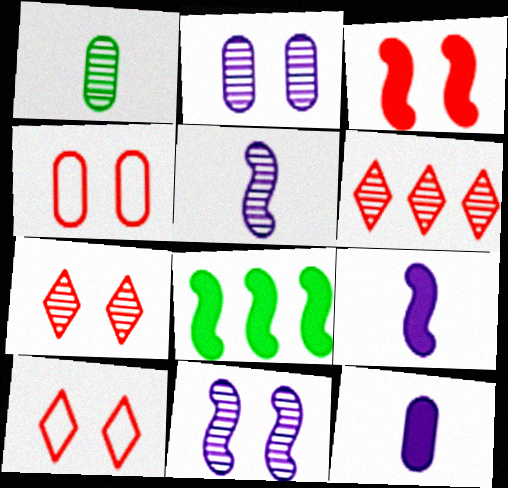[[1, 6, 11], 
[3, 4, 7], 
[3, 8, 9]]